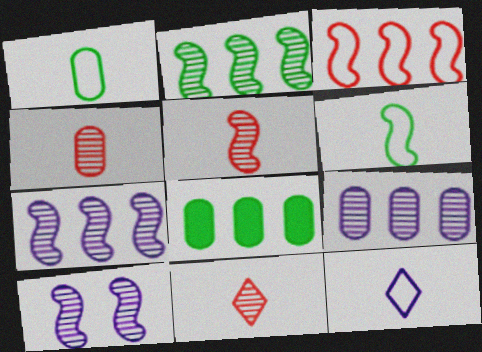[[2, 5, 10], 
[4, 5, 11]]